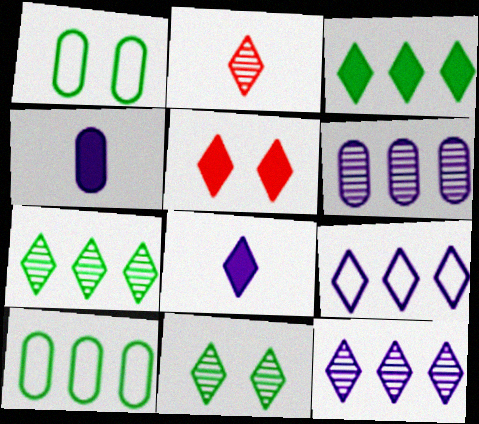[[2, 11, 12], 
[3, 5, 8]]